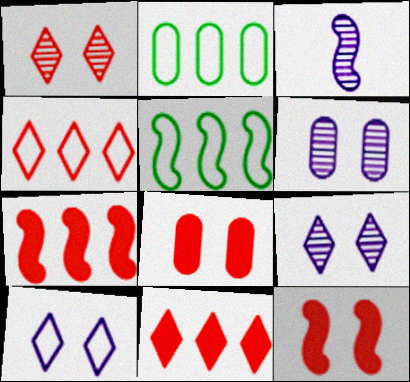[[3, 5, 12]]